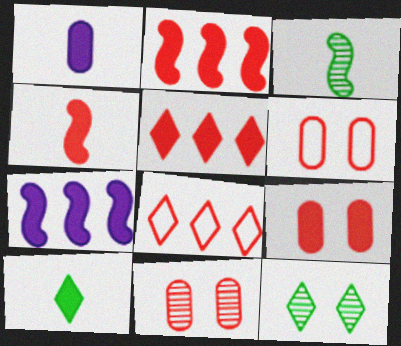[[1, 4, 10], 
[4, 5, 9], 
[4, 8, 11], 
[6, 9, 11], 
[7, 9, 10]]